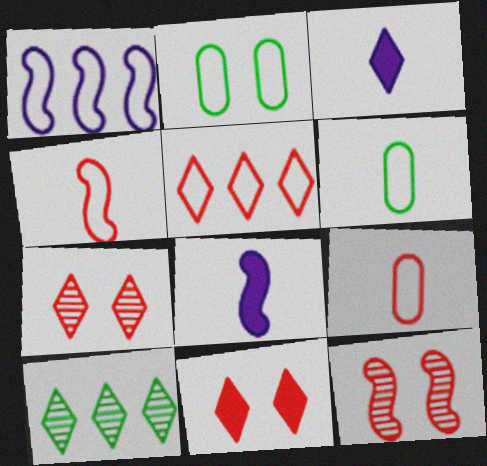[]